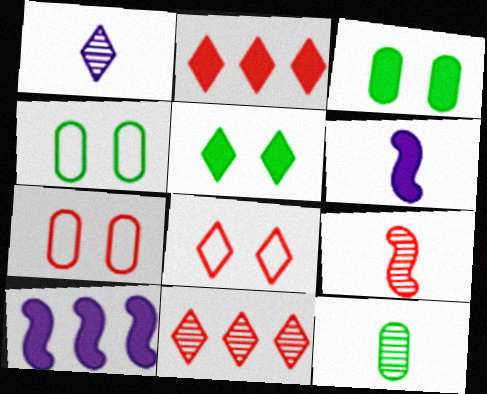[[1, 9, 12], 
[2, 3, 6], 
[2, 7, 9], 
[4, 6, 11], 
[8, 10, 12]]